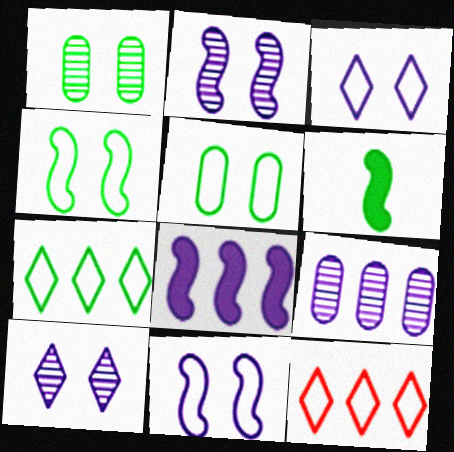[[1, 6, 7]]